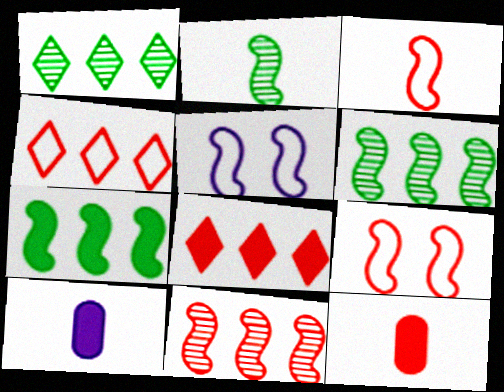[[1, 5, 12], 
[1, 9, 10]]